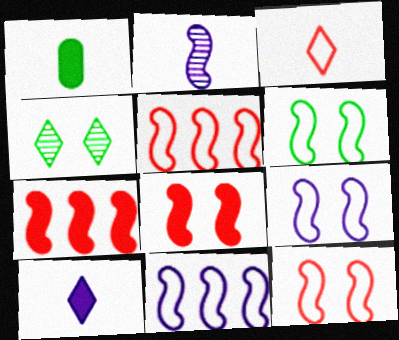[[1, 2, 3], 
[2, 6, 7], 
[6, 9, 12]]